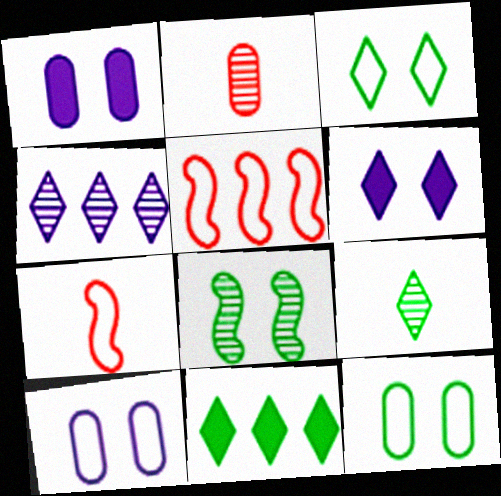[[1, 5, 9], 
[2, 4, 8], 
[3, 9, 11]]